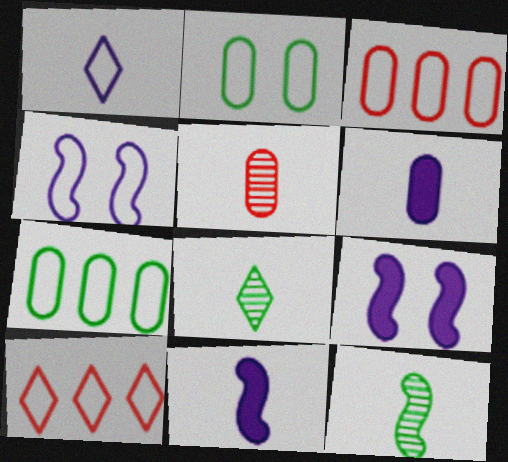[[3, 8, 9]]